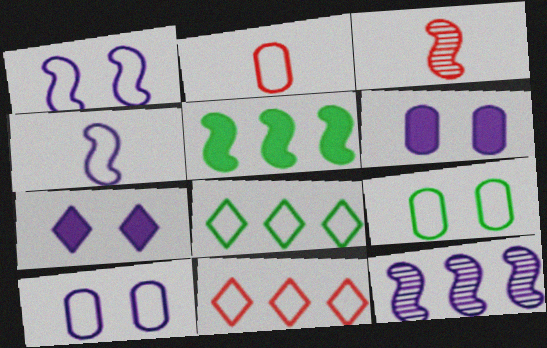[[1, 2, 8], 
[1, 3, 5], 
[3, 6, 8], 
[4, 9, 11]]